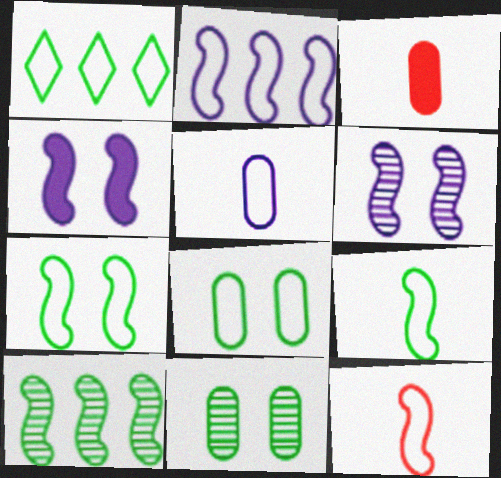[[1, 3, 6], 
[1, 8, 9], 
[2, 7, 12], 
[4, 10, 12]]